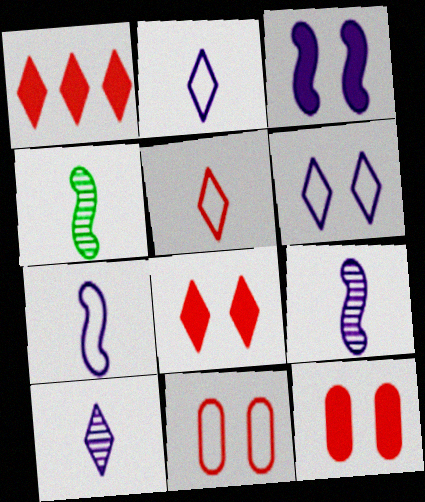[]